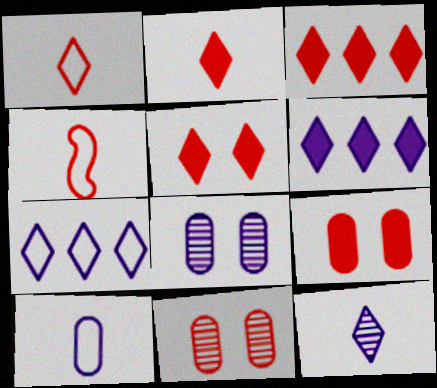[[2, 3, 5], 
[3, 4, 11]]